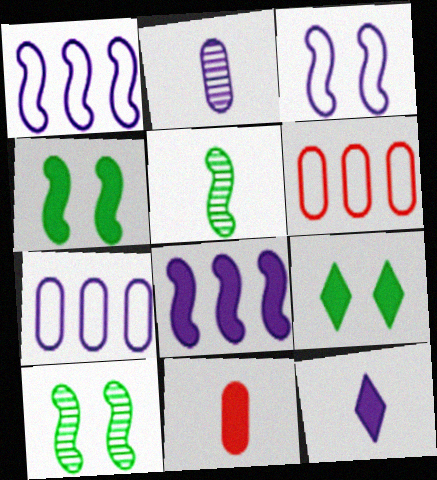[[6, 10, 12], 
[8, 9, 11]]